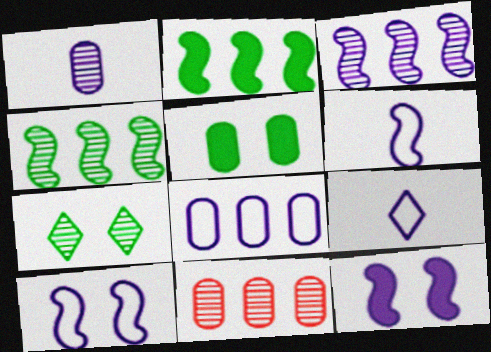[[3, 6, 12], 
[8, 9, 10]]